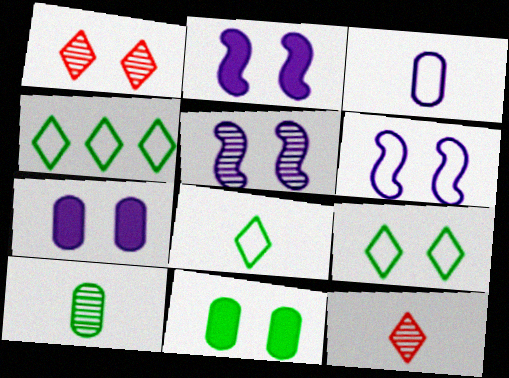[[1, 6, 11], 
[2, 5, 6], 
[4, 8, 9]]